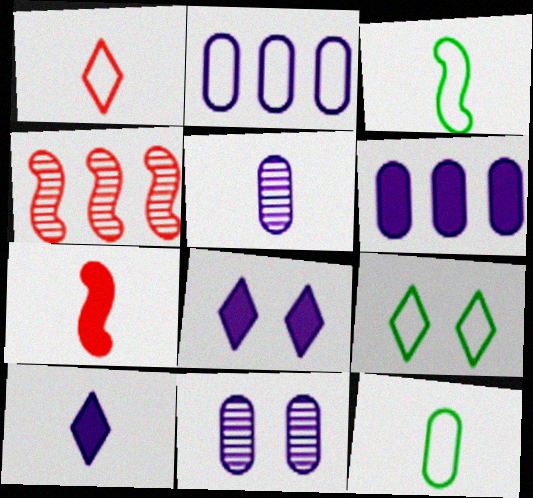[[4, 8, 12]]